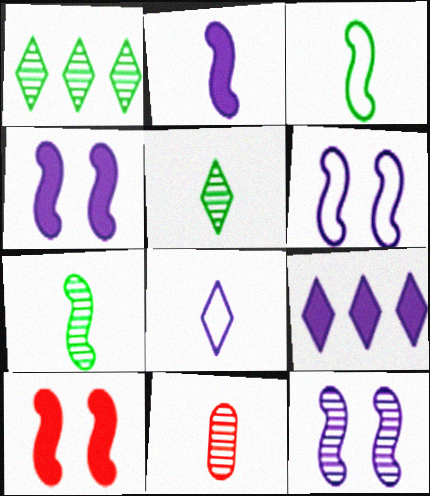[[1, 11, 12], 
[4, 6, 12]]